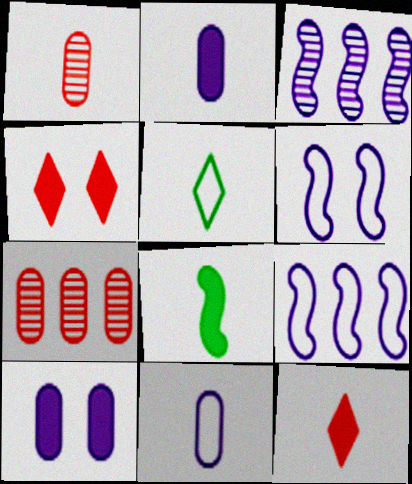[[2, 8, 12]]